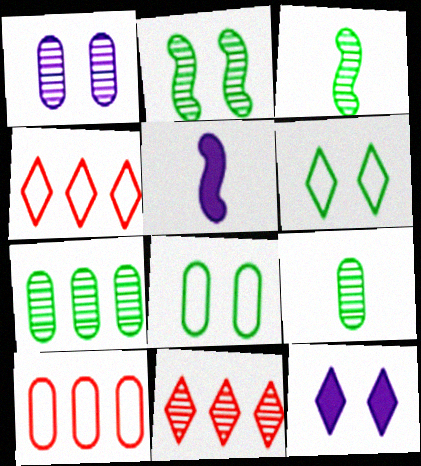[[1, 3, 11], 
[3, 10, 12], 
[5, 8, 11]]